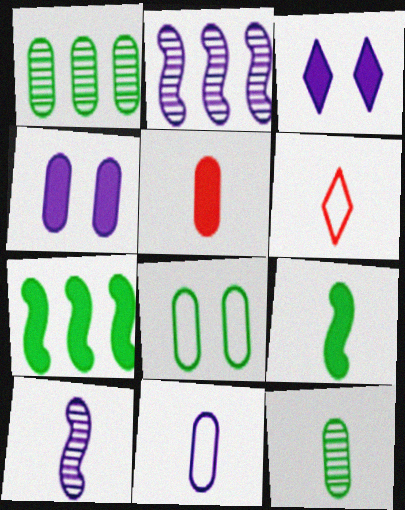[[2, 3, 11], 
[3, 5, 7], 
[5, 11, 12]]